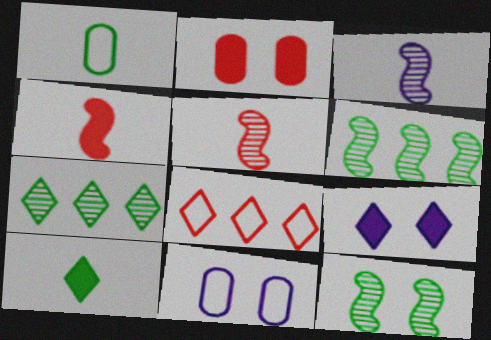[[2, 5, 8], 
[4, 7, 11]]